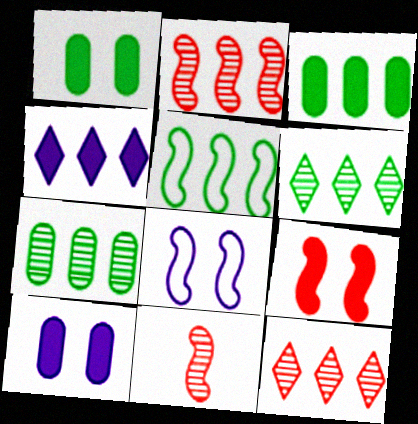[[3, 5, 6]]